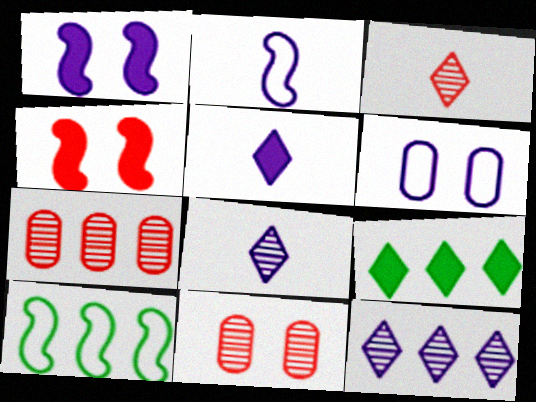[[2, 9, 11], 
[5, 10, 11]]